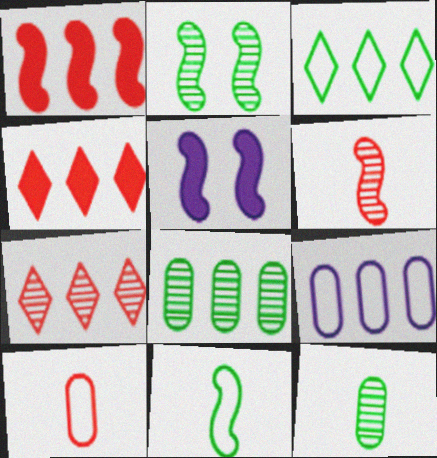[]